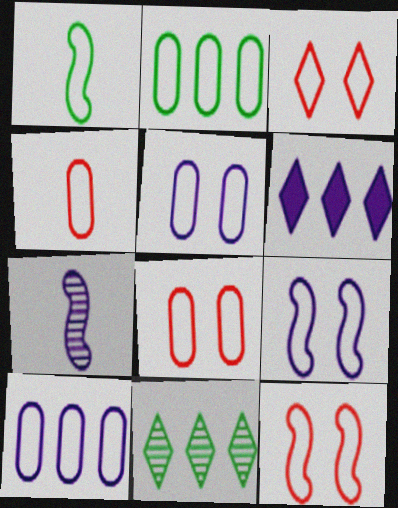[[1, 3, 10], 
[2, 4, 5], 
[3, 8, 12], 
[5, 6, 7]]